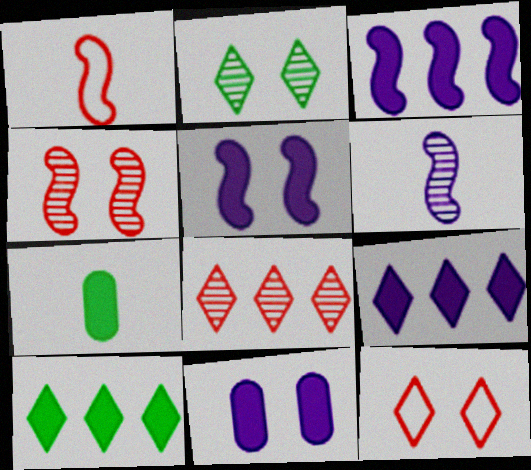[]